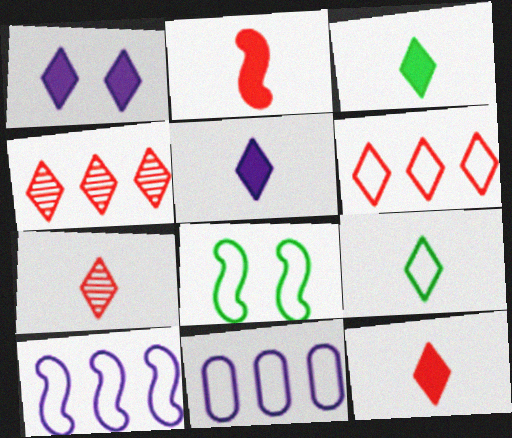[[1, 4, 9], 
[3, 5, 12], 
[5, 7, 9]]